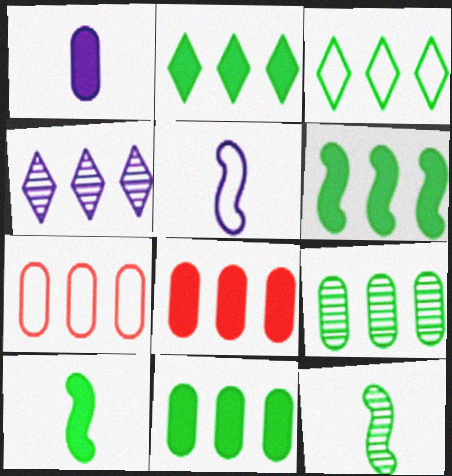[[2, 6, 11], 
[3, 6, 9], 
[4, 6, 7]]